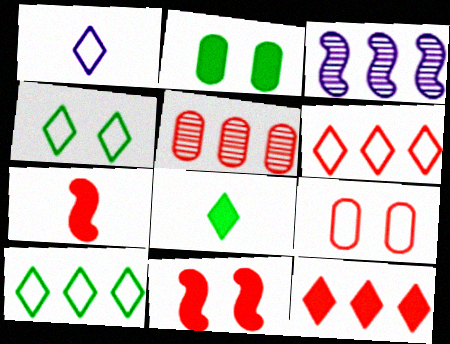[[1, 4, 6], 
[3, 8, 9]]